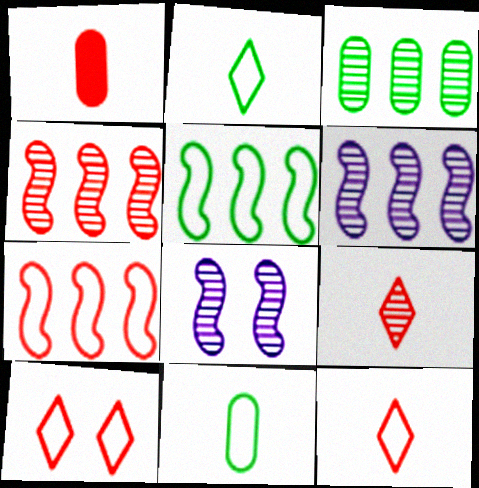[[1, 4, 10], 
[3, 8, 9]]